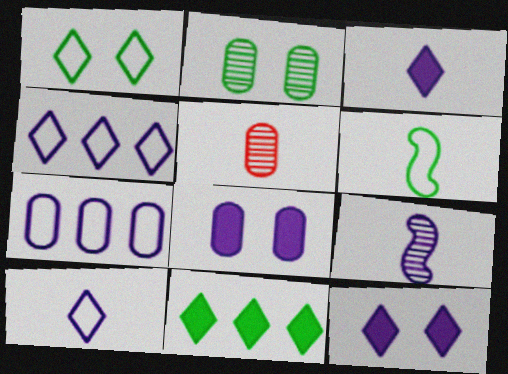[[2, 6, 11], 
[3, 5, 6], 
[4, 8, 9], 
[7, 9, 12]]